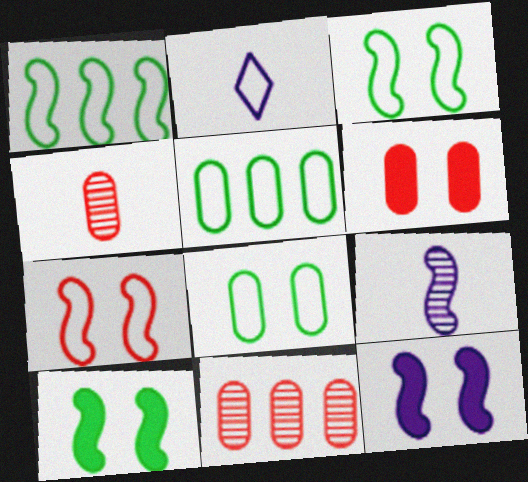[[2, 5, 7], 
[2, 10, 11]]